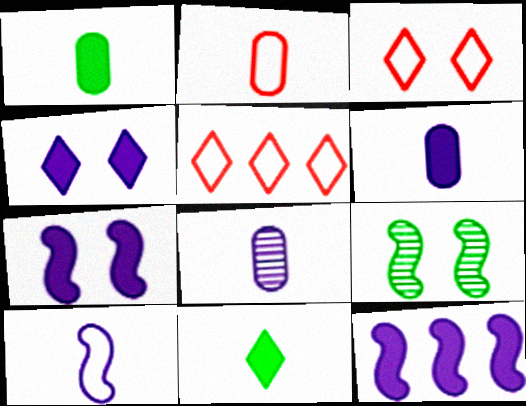[[1, 2, 8], 
[4, 6, 12], 
[5, 6, 9]]